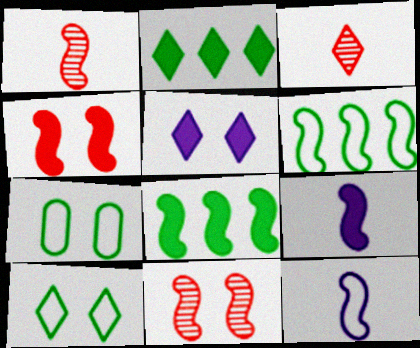[[4, 8, 9], 
[5, 7, 11], 
[6, 9, 11], 
[8, 11, 12]]